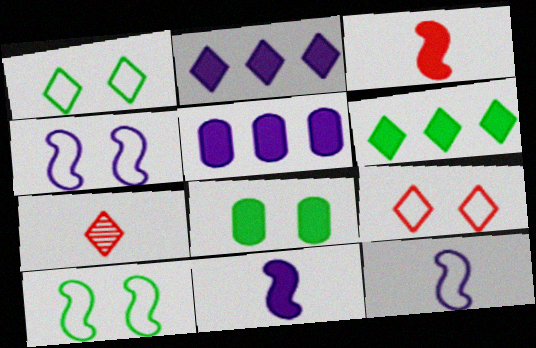[[1, 2, 7], 
[2, 3, 8], 
[5, 7, 10]]